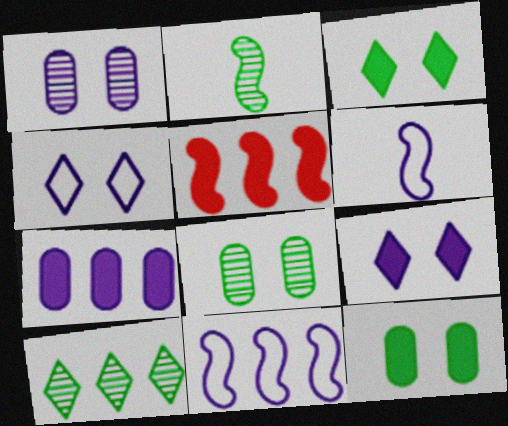[[2, 8, 10]]